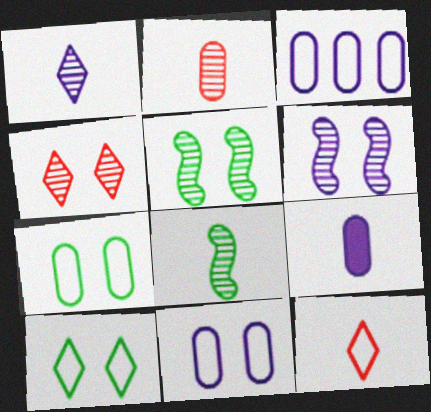[[1, 2, 8], 
[8, 9, 12]]